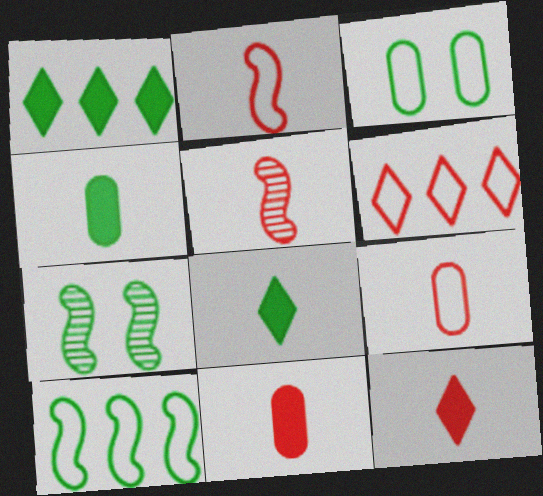[[5, 9, 12]]